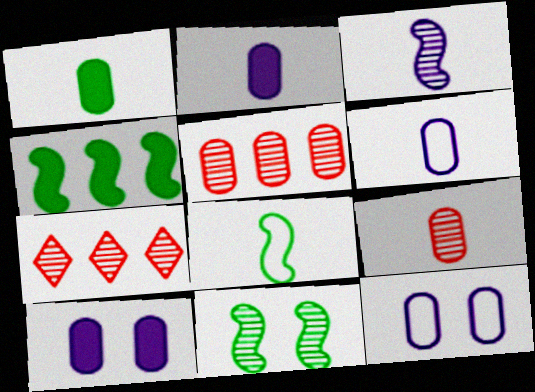[[1, 5, 12], 
[1, 6, 9], 
[4, 8, 11], 
[7, 8, 10]]